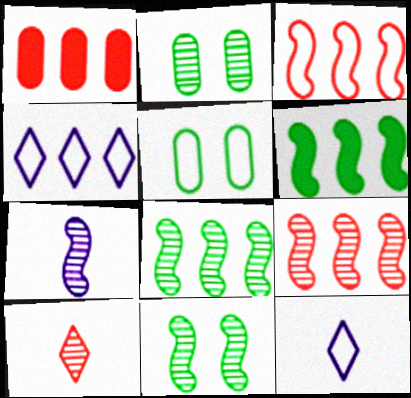[[1, 4, 8], 
[1, 11, 12], 
[3, 5, 12], 
[7, 9, 11]]